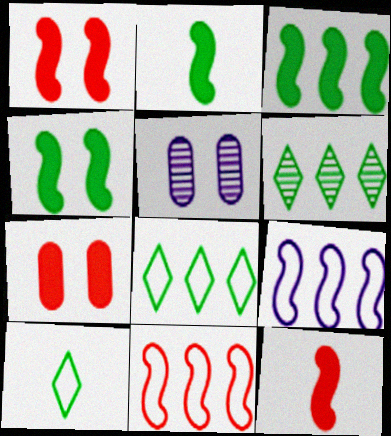[[2, 3, 4], 
[5, 8, 12]]